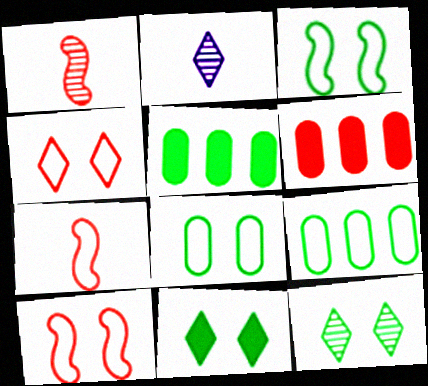[[1, 4, 6], 
[2, 3, 6], 
[2, 5, 10]]